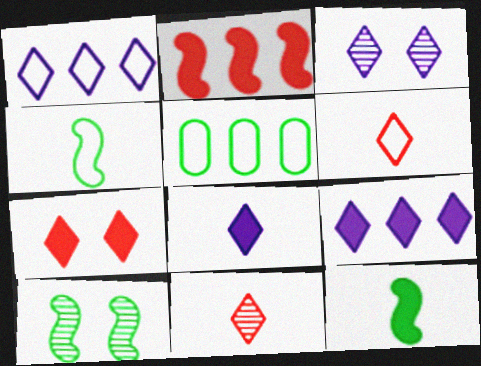[[1, 3, 8]]